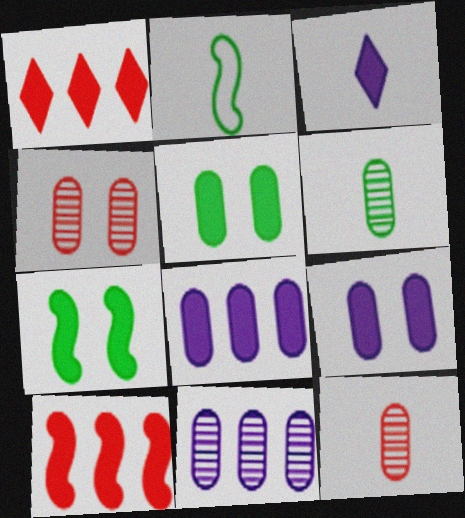[[2, 3, 12], 
[3, 5, 10], 
[4, 6, 11]]